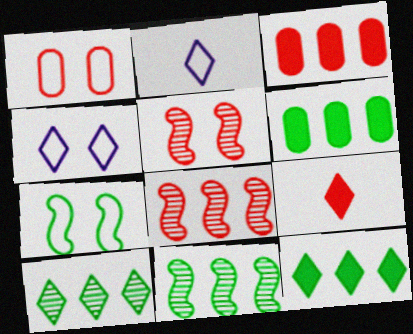[[1, 4, 7], 
[1, 8, 9], 
[2, 5, 6], 
[4, 9, 10]]